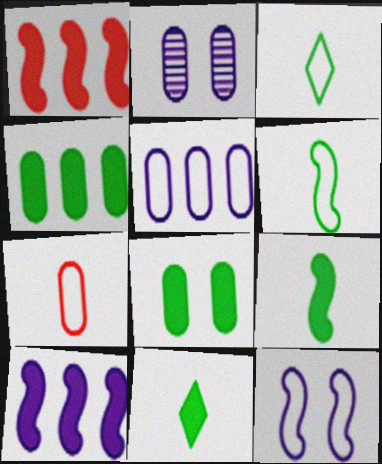[[1, 2, 3], 
[2, 4, 7]]